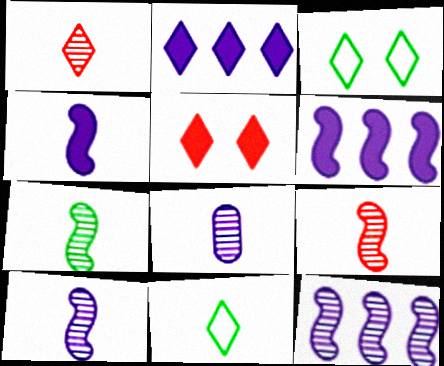[[1, 2, 3], 
[1, 7, 8], 
[7, 9, 10]]